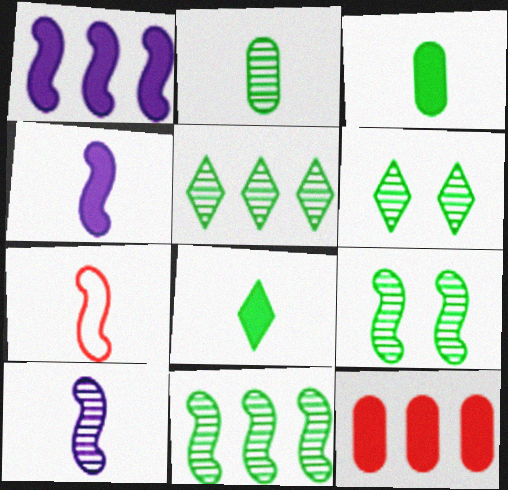[[1, 7, 9], 
[2, 5, 9], 
[2, 6, 11]]